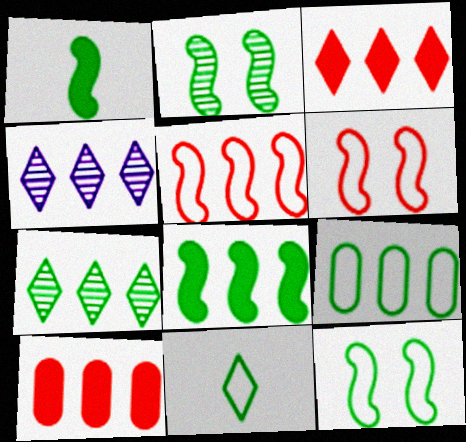[[7, 8, 9], 
[9, 11, 12]]